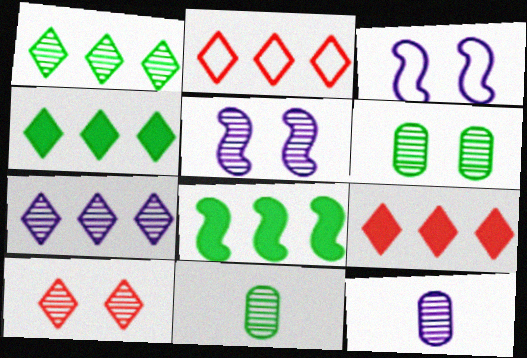[[2, 4, 7], 
[3, 9, 11], 
[5, 6, 10], 
[5, 7, 12]]